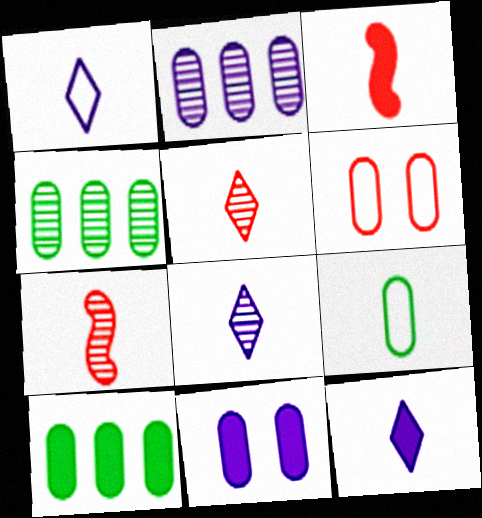[[1, 8, 12], 
[3, 8, 9], 
[7, 9, 12]]